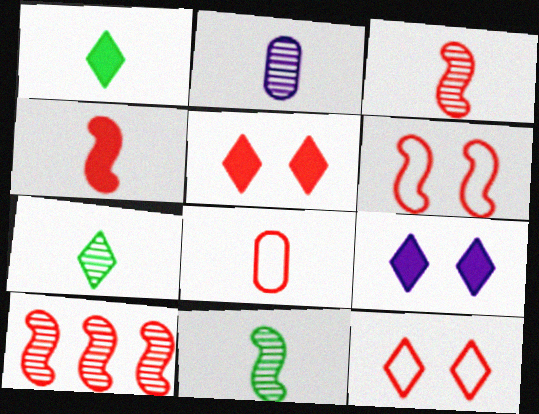[[2, 3, 7], 
[4, 6, 10], 
[5, 8, 10]]